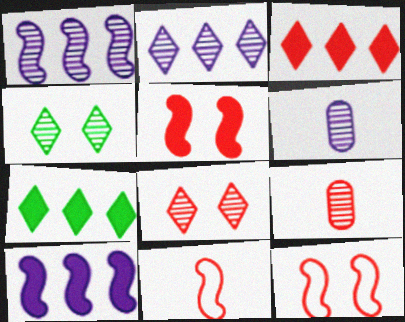[[1, 4, 9], 
[3, 9, 12], 
[6, 7, 12]]